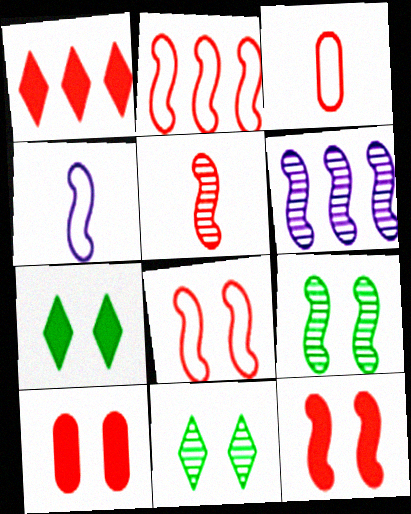[[2, 5, 12], 
[3, 6, 7], 
[5, 6, 9]]